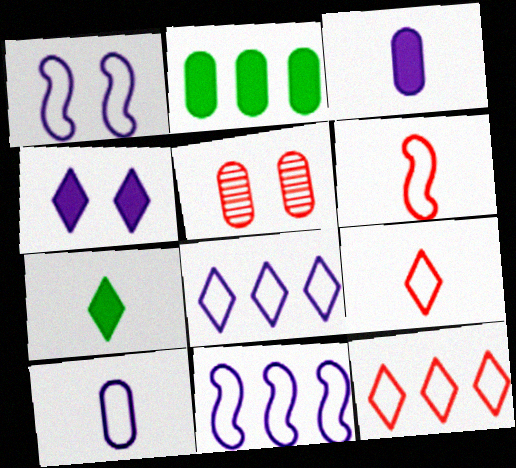[[1, 8, 10], 
[2, 5, 10], 
[5, 7, 11]]